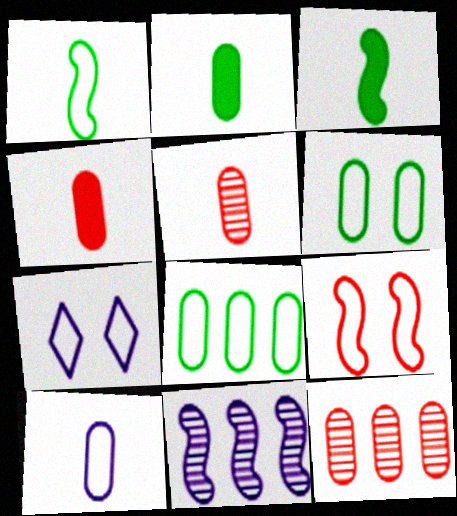[[2, 5, 10], 
[3, 7, 12], 
[3, 9, 11], 
[6, 7, 9]]